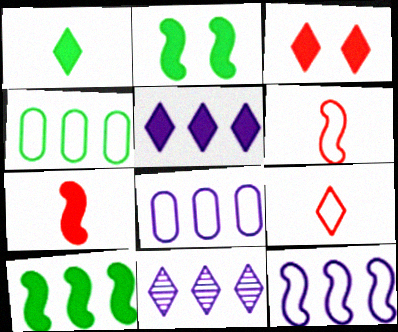[[1, 3, 5]]